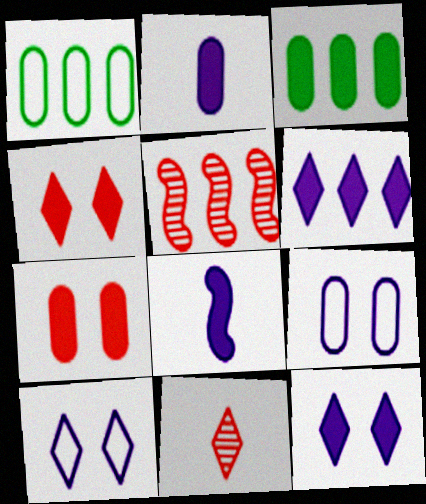[[1, 5, 6], 
[2, 3, 7], 
[3, 4, 8]]